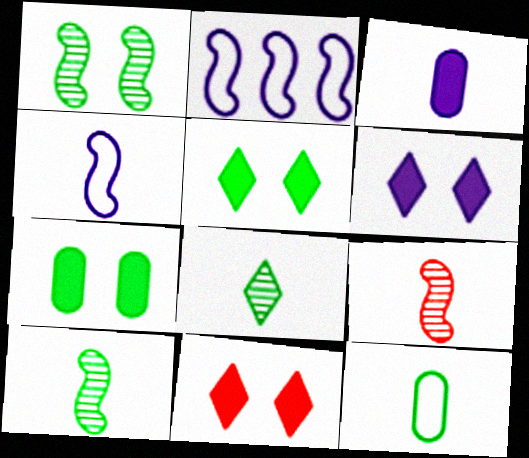[[5, 6, 11]]